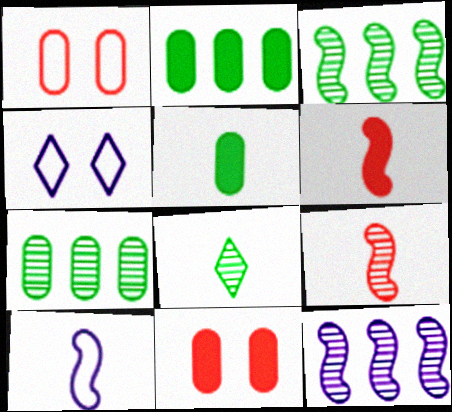[[2, 4, 9], 
[4, 6, 7]]